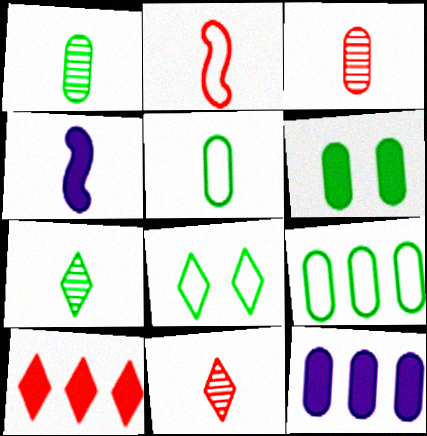[[1, 6, 9], 
[4, 5, 11], 
[4, 6, 10]]